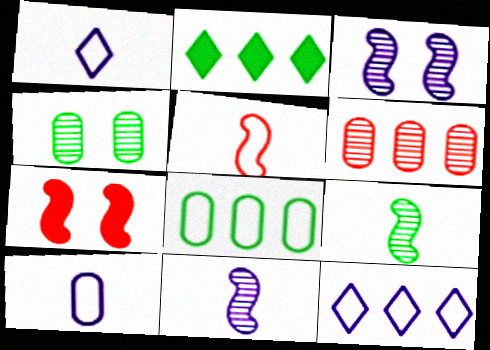[]